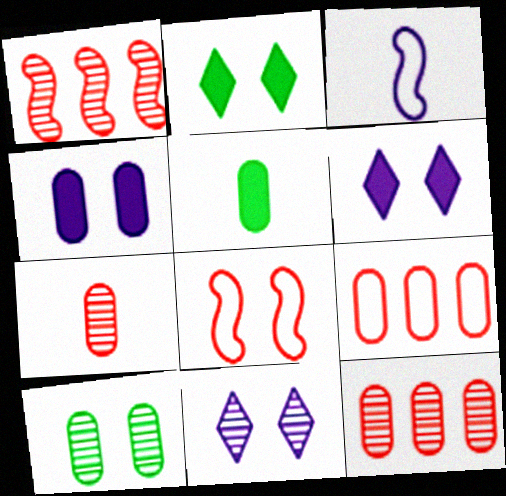[[2, 3, 12], 
[6, 8, 10]]